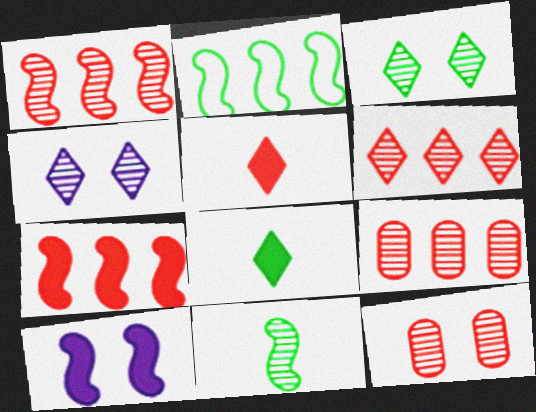[[1, 6, 9], 
[4, 9, 11]]